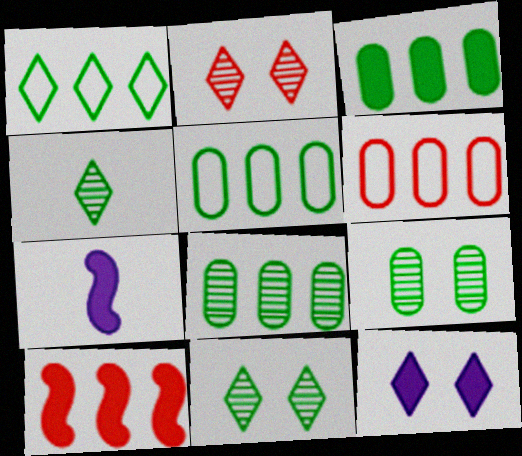[[2, 5, 7], 
[3, 5, 8], 
[6, 7, 11]]